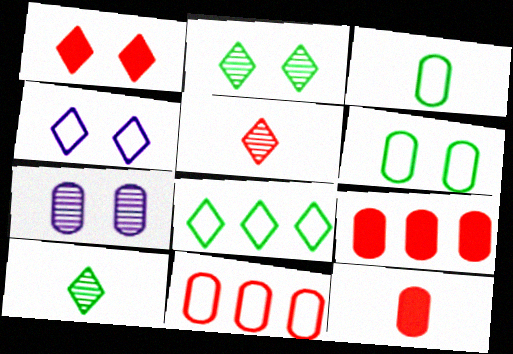[[1, 2, 4], 
[3, 7, 9]]